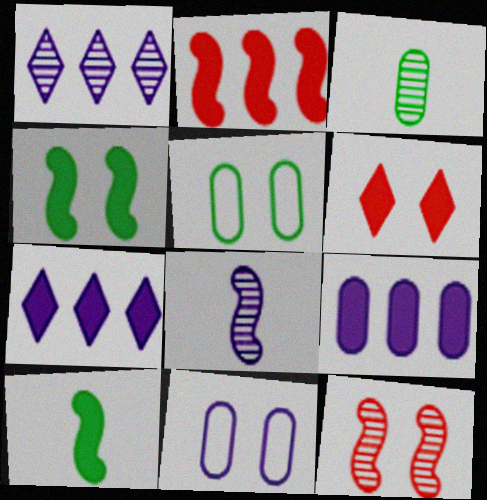[[1, 3, 12], 
[6, 9, 10], 
[7, 8, 11]]